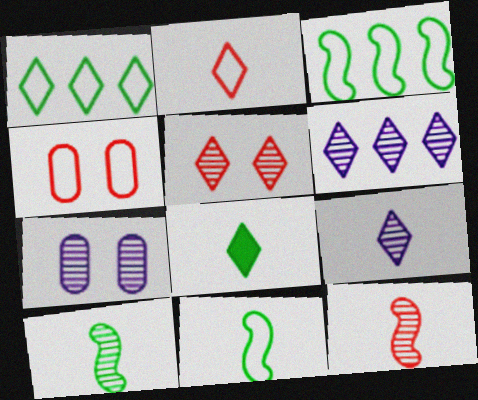[[2, 8, 9]]